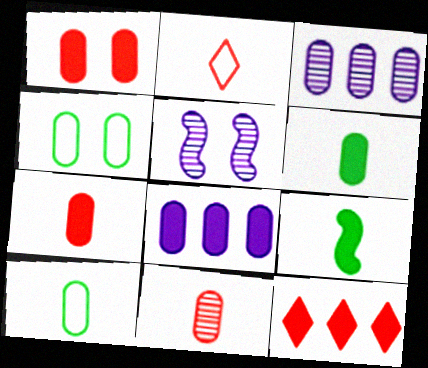[[1, 3, 10], 
[1, 6, 8], 
[3, 4, 7], 
[4, 8, 11], 
[5, 10, 12]]